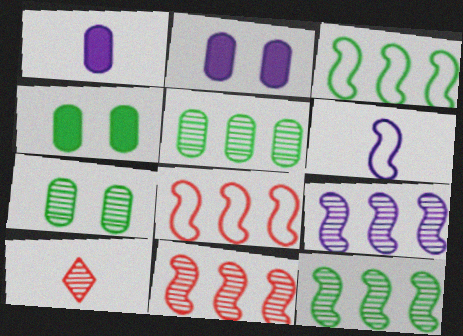[[2, 3, 10], 
[7, 9, 10], 
[9, 11, 12]]